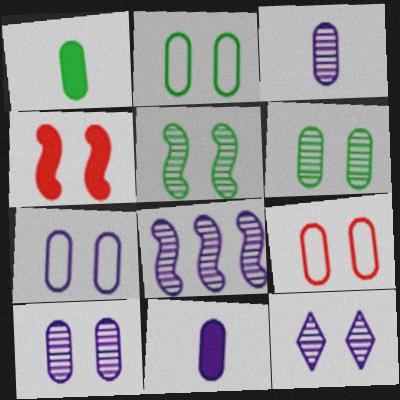[[2, 4, 12], 
[2, 7, 9], 
[3, 8, 12]]